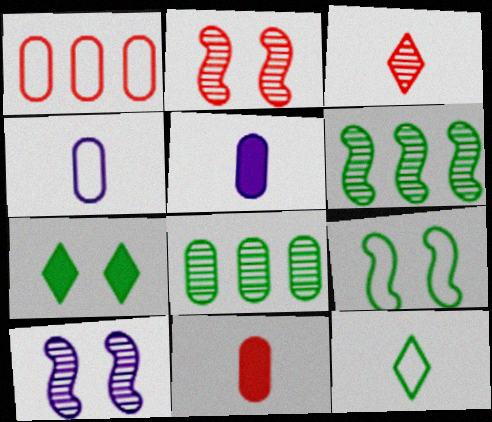[[3, 8, 10]]